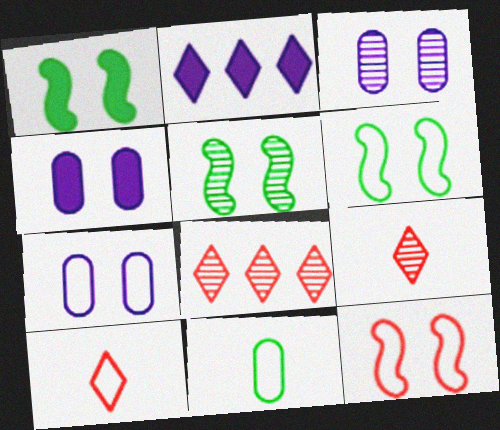[[1, 5, 6], 
[3, 4, 7]]